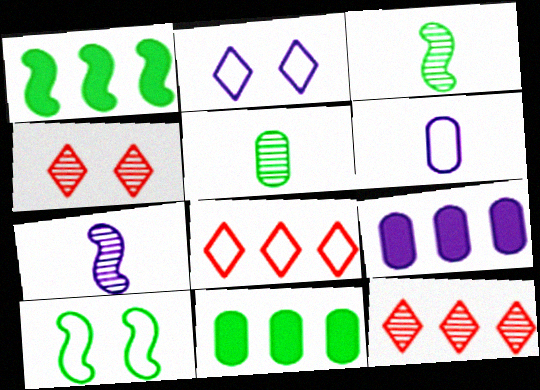[[1, 3, 10], 
[1, 4, 6], 
[2, 7, 9], 
[6, 8, 10]]